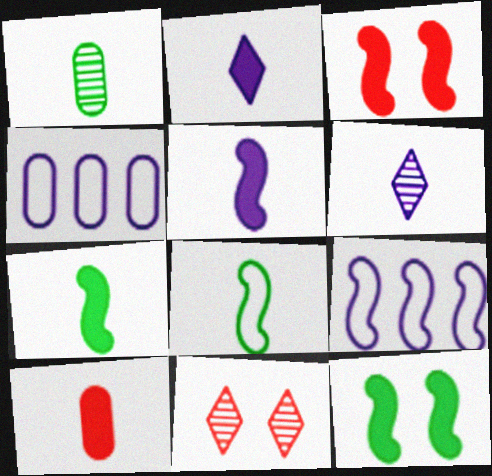[[2, 7, 10], 
[4, 7, 11], 
[6, 8, 10]]